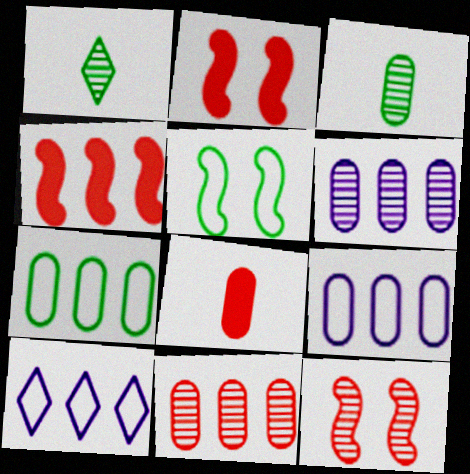[[1, 2, 9], 
[1, 6, 12], 
[2, 3, 10]]